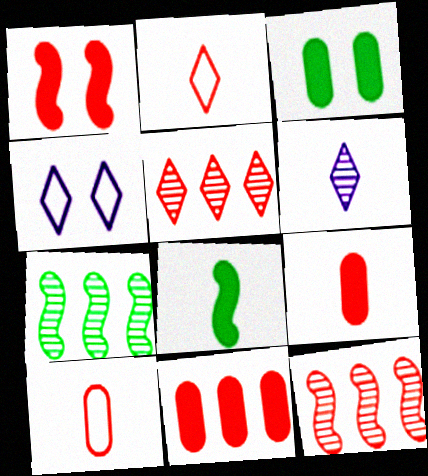[[1, 5, 10], 
[4, 7, 9], 
[6, 8, 10]]